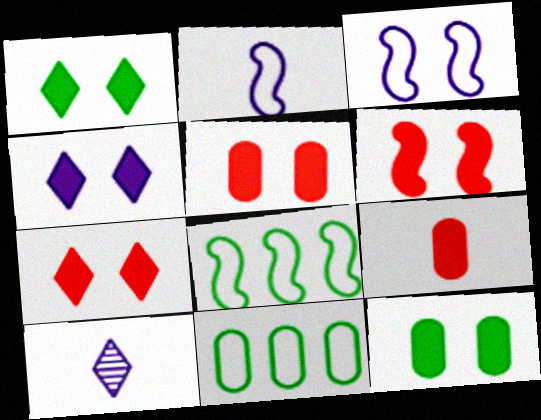[[1, 4, 7], 
[4, 6, 12], 
[5, 6, 7], 
[5, 8, 10], 
[6, 10, 11]]